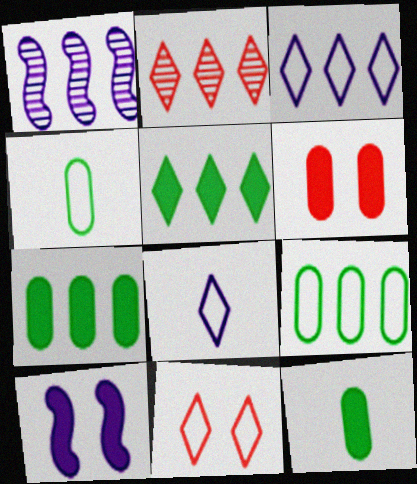[[1, 11, 12], 
[2, 3, 5], 
[2, 4, 10]]